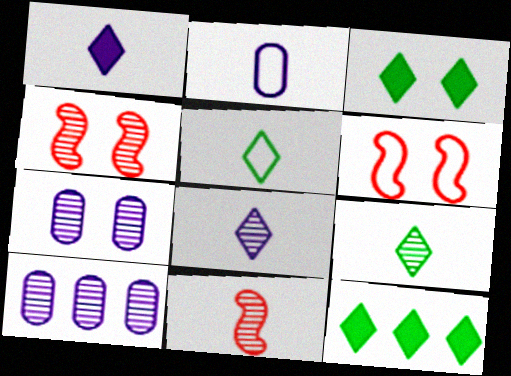[[2, 4, 12], 
[3, 6, 7], 
[4, 9, 10]]